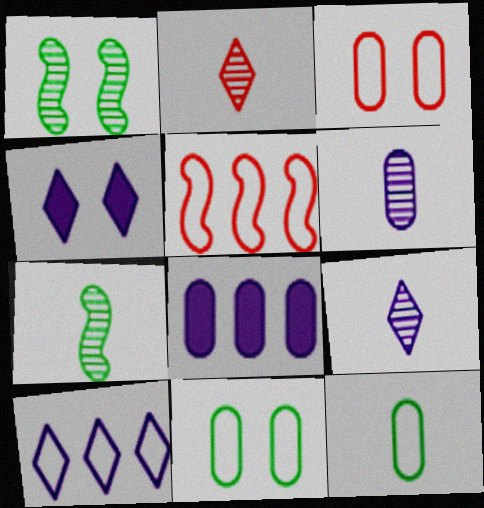[[1, 3, 4], 
[2, 6, 7], 
[4, 9, 10]]